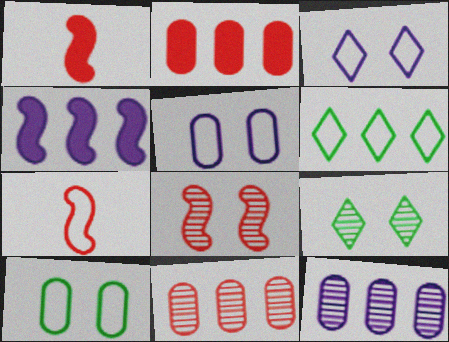[[4, 6, 11], 
[5, 6, 7]]